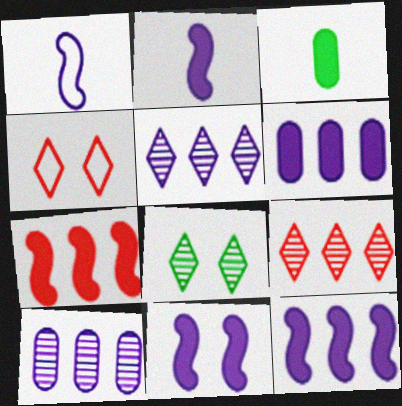[[2, 11, 12]]